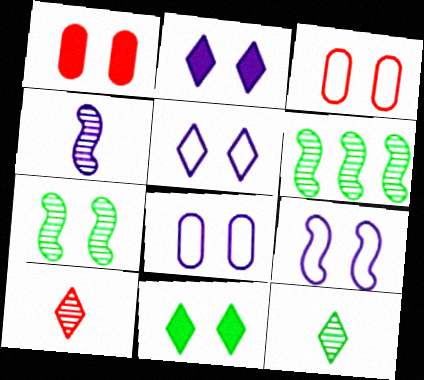[[1, 5, 7], 
[2, 3, 7], 
[5, 8, 9]]